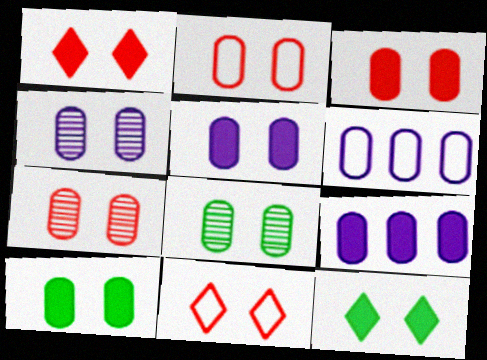[[2, 3, 7], 
[2, 4, 10], 
[2, 5, 8], 
[3, 5, 10], 
[4, 7, 8]]